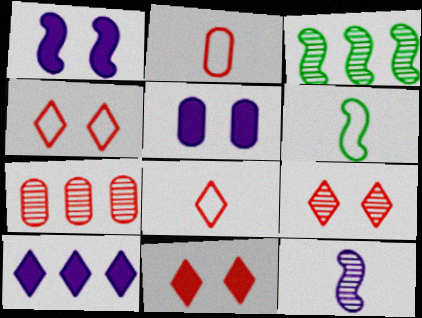[[3, 5, 8], 
[4, 9, 11]]